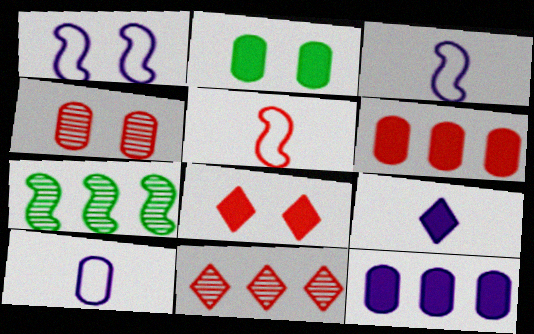[[2, 3, 11], 
[7, 8, 10]]